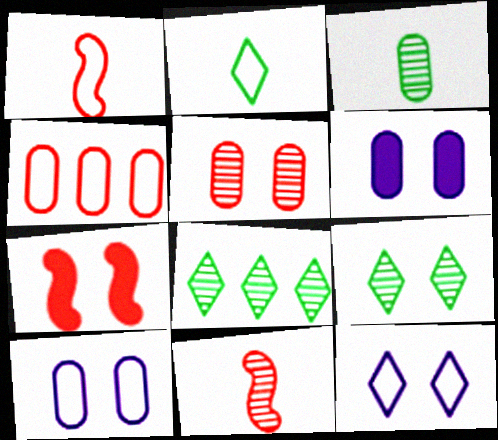[[1, 6, 8], 
[3, 4, 6], 
[7, 9, 10]]